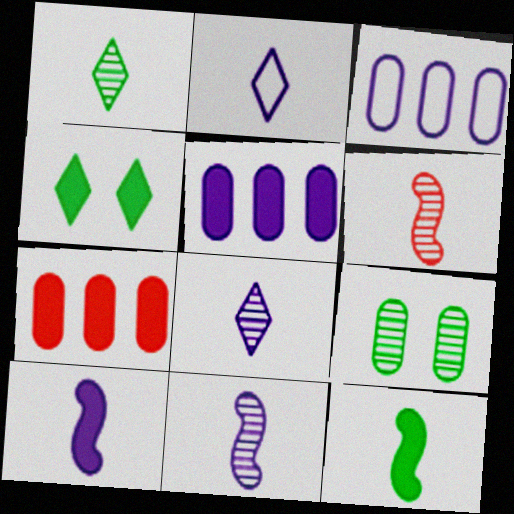[[3, 4, 6], 
[4, 7, 10]]